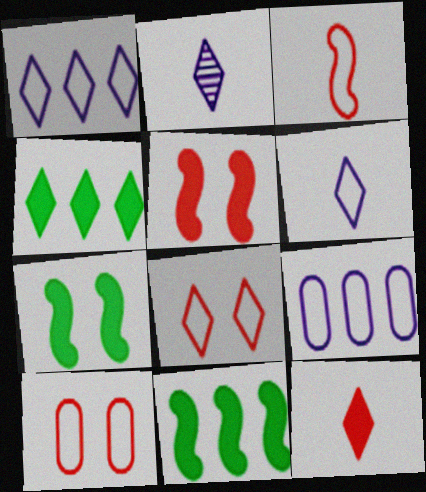[[2, 4, 8], 
[2, 10, 11]]